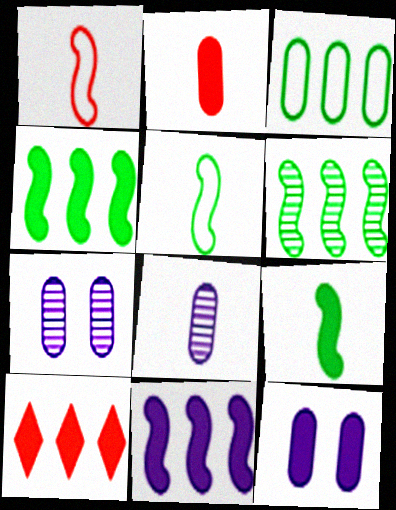[[2, 3, 7], 
[5, 7, 10], 
[9, 10, 12]]